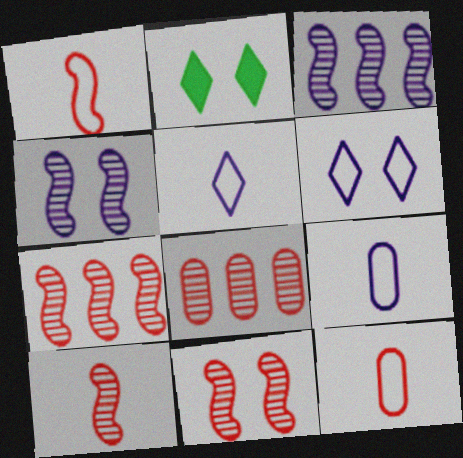[[2, 3, 12], 
[2, 7, 9], 
[7, 10, 11]]